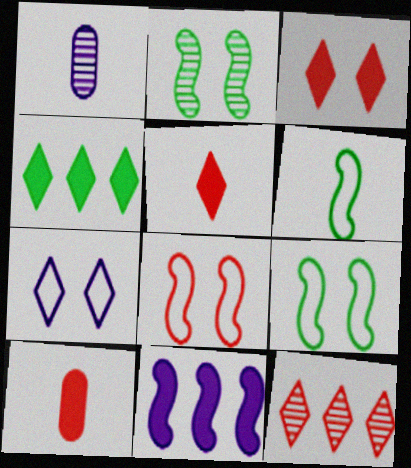[[1, 2, 12], 
[1, 4, 8], 
[1, 5, 6], 
[1, 7, 11], 
[8, 10, 12]]